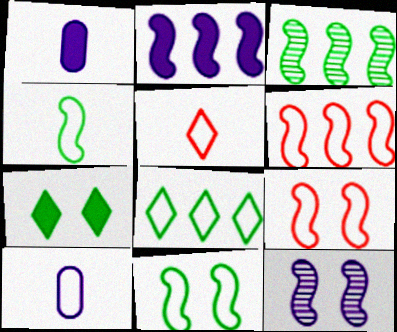[[2, 3, 6], 
[4, 5, 10], 
[8, 9, 10]]